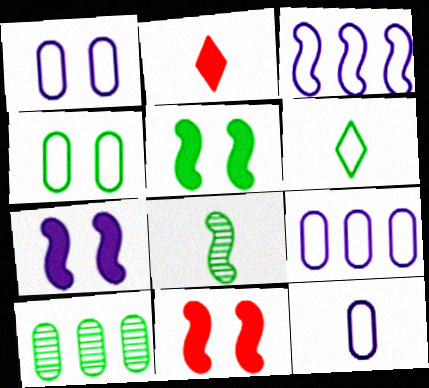[[1, 9, 12], 
[2, 8, 12], 
[3, 8, 11], 
[5, 6, 10], 
[5, 7, 11]]